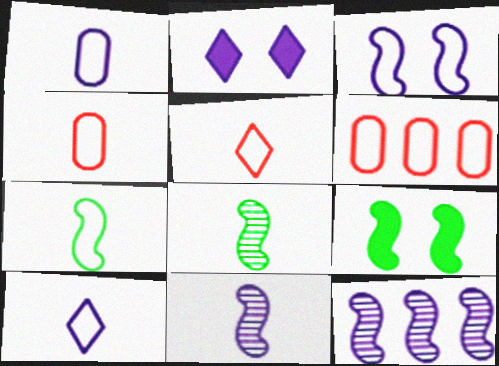[[1, 2, 12], 
[1, 5, 7], 
[2, 6, 8], 
[4, 7, 10]]